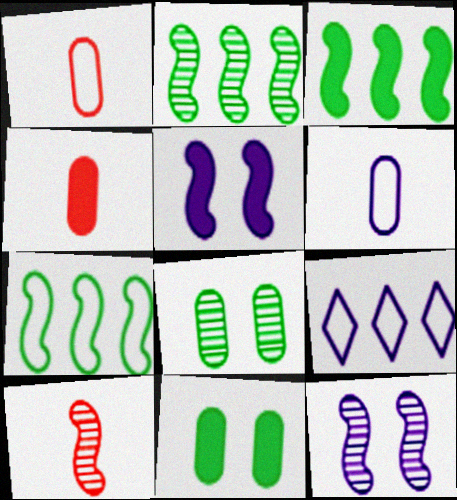[[2, 3, 7], 
[2, 10, 12], 
[5, 7, 10], 
[9, 10, 11]]